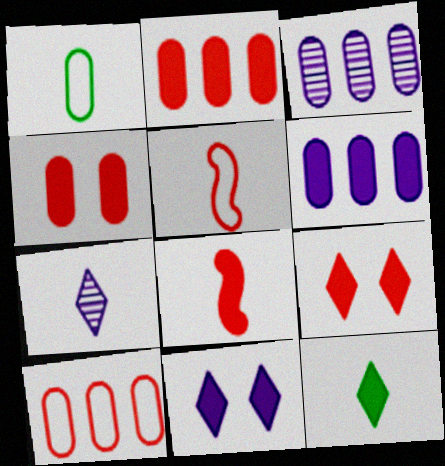[[1, 3, 4], 
[1, 7, 8], 
[2, 8, 9]]